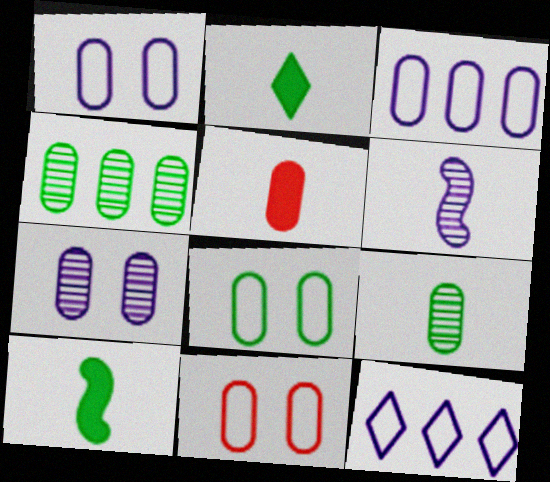[[1, 4, 5], 
[1, 8, 11]]